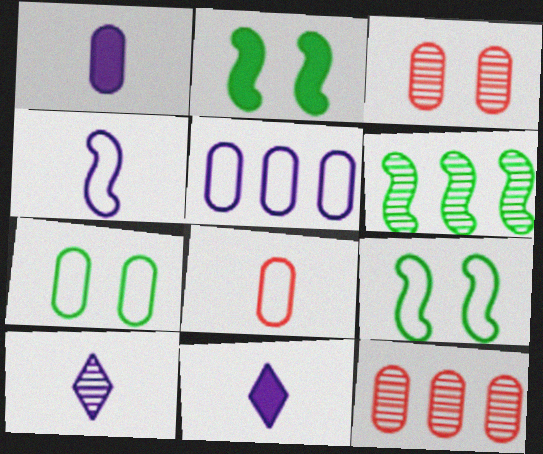[[1, 4, 10], 
[1, 7, 12], 
[3, 6, 10], 
[5, 7, 8], 
[9, 11, 12]]